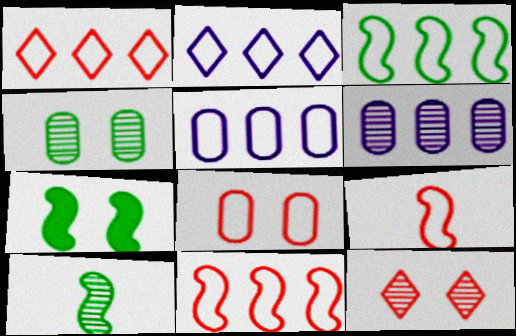[[1, 3, 5], 
[1, 8, 9], 
[3, 7, 10], 
[6, 10, 12]]